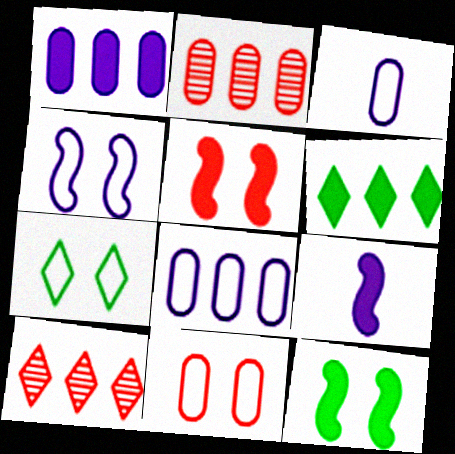[[2, 7, 9], 
[3, 10, 12], 
[4, 7, 11]]